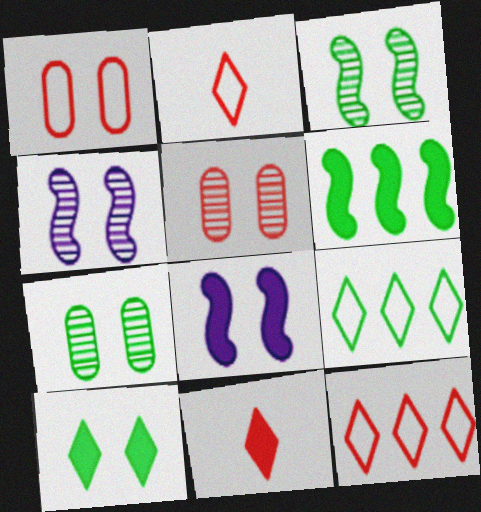[[1, 4, 10]]